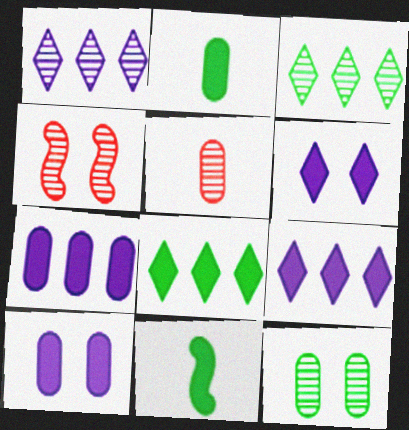[]